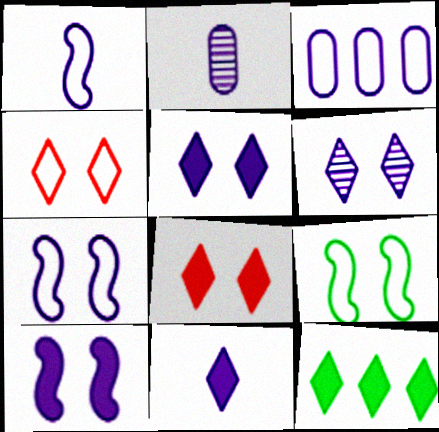[[1, 2, 11], 
[8, 11, 12]]